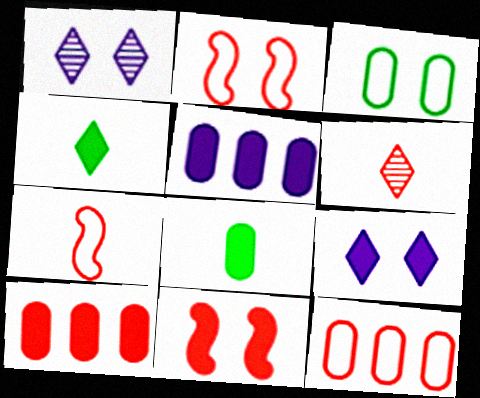[[1, 3, 11], 
[2, 6, 10], 
[4, 5, 11], 
[6, 11, 12]]